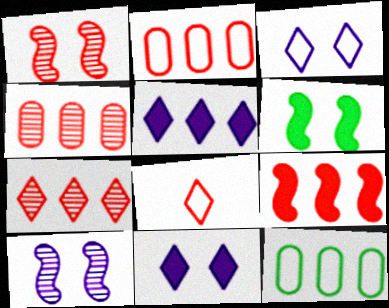[[2, 7, 9]]